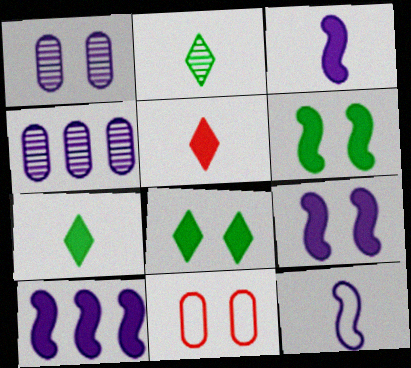[[2, 10, 11], 
[3, 9, 10]]